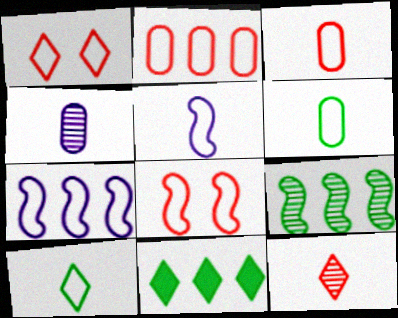[[1, 6, 7], 
[3, 5, 10], 
[4, 8, 11]]